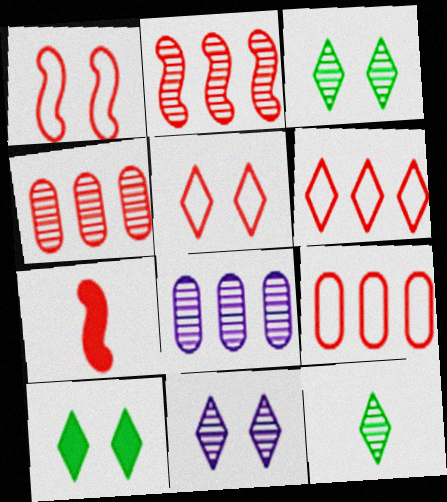[[1, 2, 7], 
[4, 5, 7], 
[5, 10, 11]]